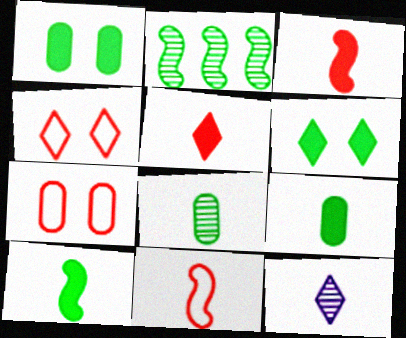[[9, 11, 12]]